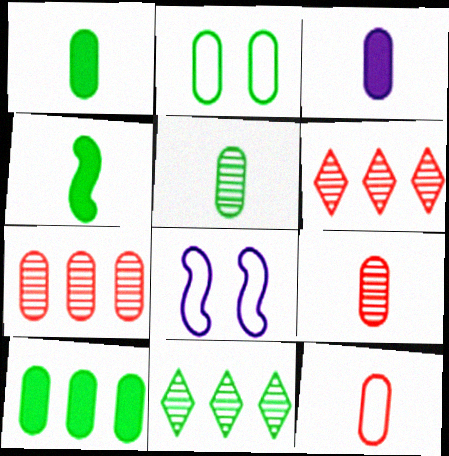[[1, 6, 8], 
[2, 3, 7], 
[2, 4, 11], 
[2, 5, 10], 
[3, 5, 12]]